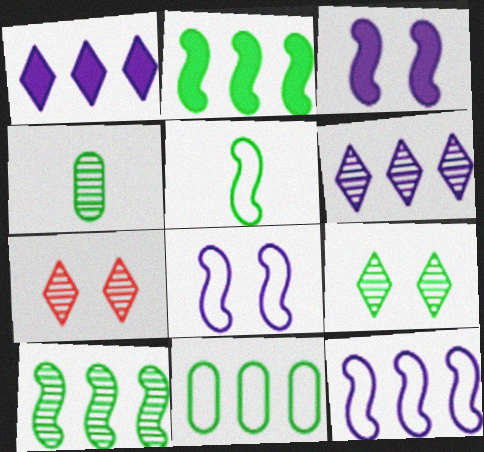[[4, 9, 10]]